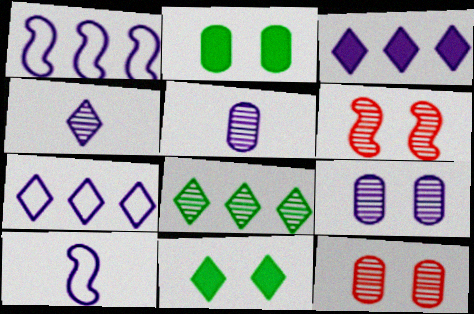[[3, 9, 10], 
[5, 6, 8]]